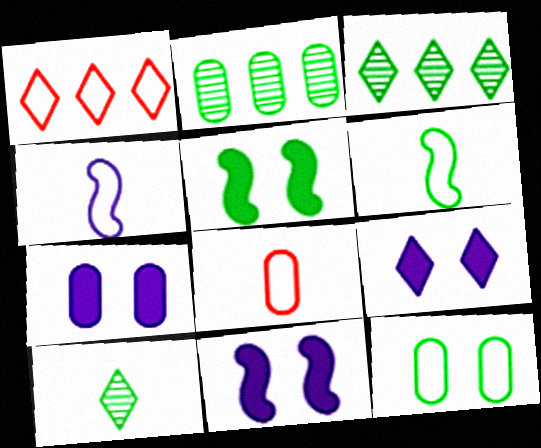[[1, 4, 12], 
[1, 9, 10], 
[2, 7, 8], 
[3, 8, 11], 
[7, 9, 11]]